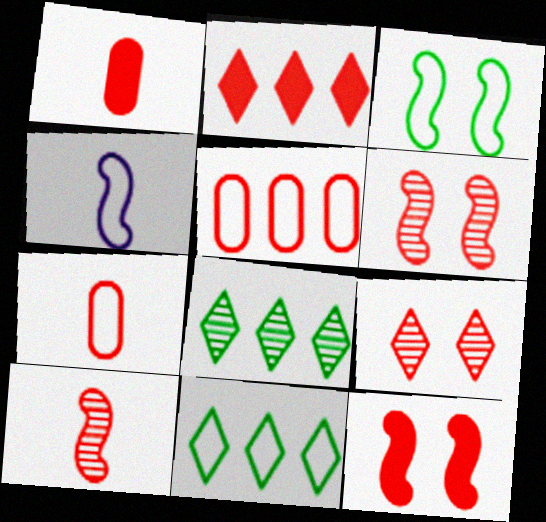[[1, 2, 12], 
[2, 6, 7]]